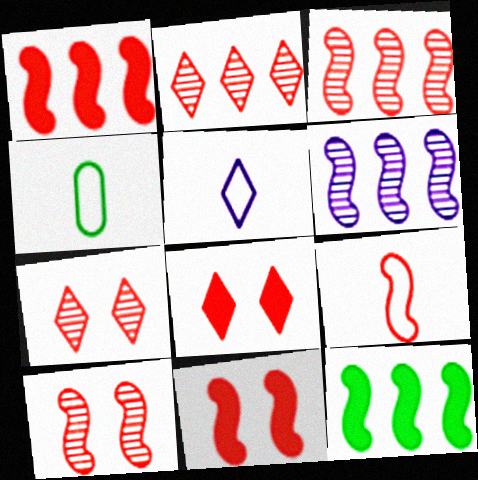[[1, 9, 10], 
[3, 9, 11], 
[4, 5, 9], 
[4, 6, 8]]